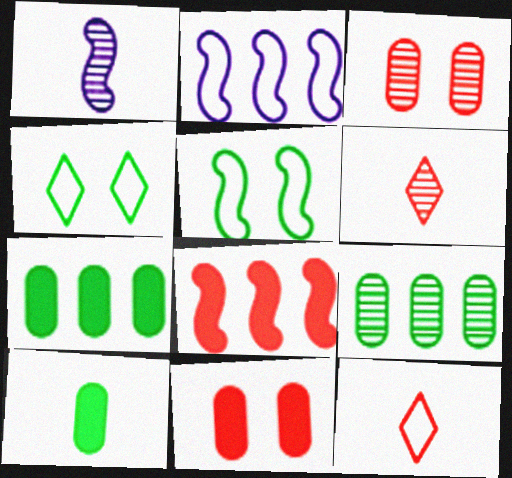[[1, 5, 8], 
[1, 10, 12], 
[3, 8, 12]]